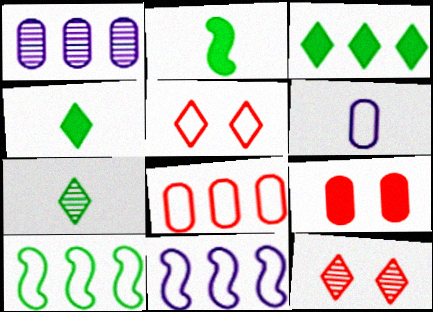[[1, 2, 5], 
[5, 6, 10], 
[7, 9, 11]]